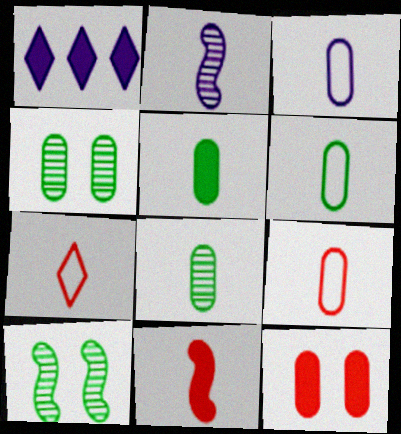[[1, 9, 10], 
[2, 5, 7], 
[3, 6, 9], 
[5, 6, 8]]